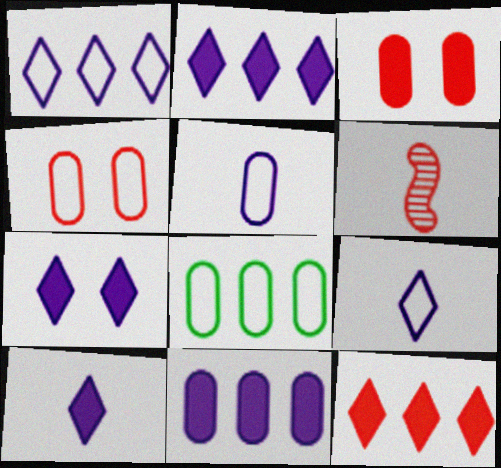[[2, 7, 10], 
[4, 5, 8], 
[4, 6, 12], 
[6, 7, 8]]